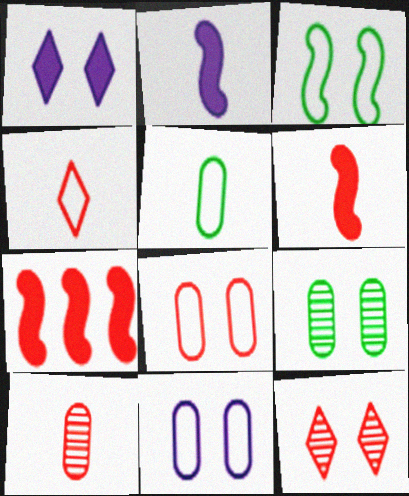[[4, 6, 10]]